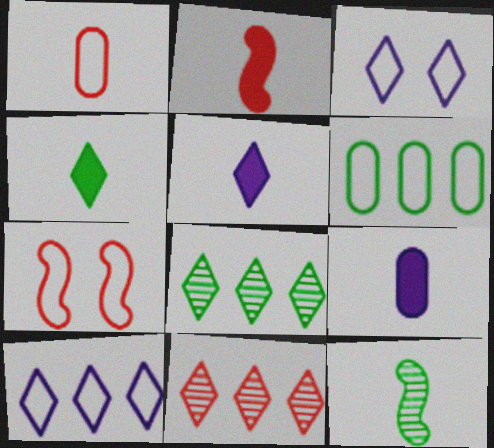[[1, 5, 12], 
[2, 4, 9], 
[3, 4, 11], 
[7, 8, 9]]